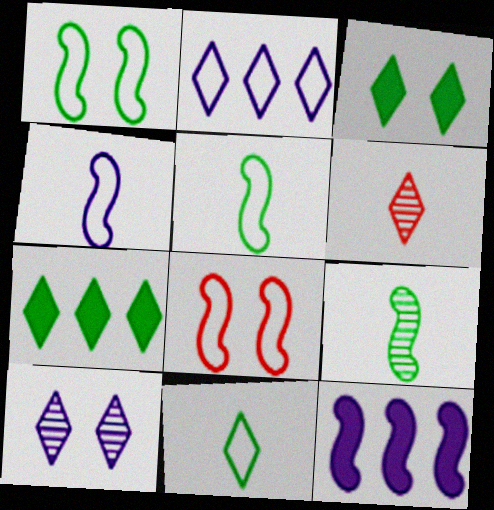[[2, 3, 6], 
[8, 9, 12]]